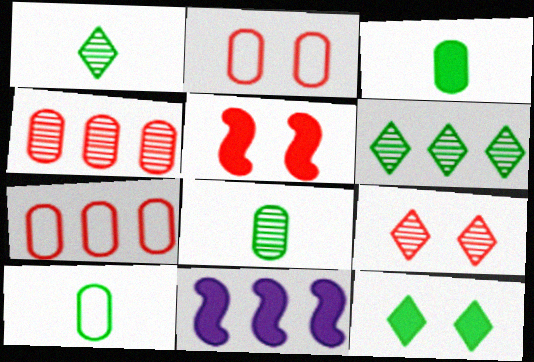[[1, 2, 11], 
[2, 5, 9], 
[3, 8, 10], 
[6, 7, 11], 
[9, 10, 11]]